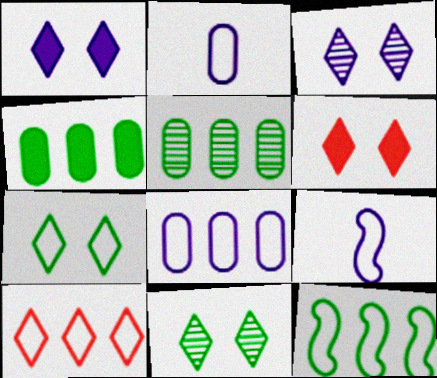[[3, 6, 7], 
[5, 6, 9], 
[8, 10, 12]]